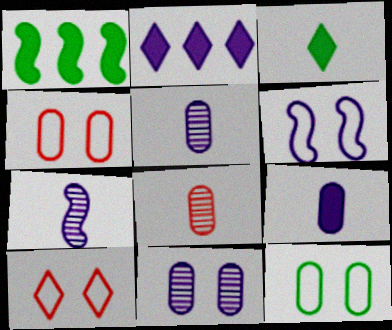[[1, 5, 10], 
[2, 5, 6], 
[6, 10, 12]]